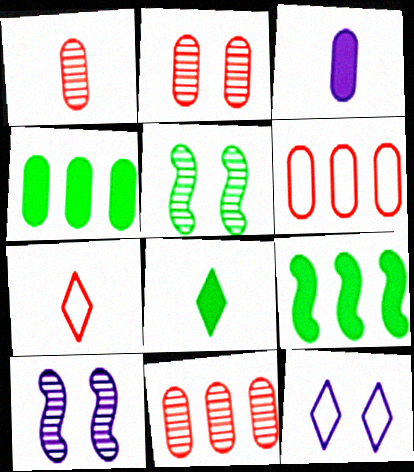[[1, 2, 11], 
[1, 9, 12], 
[4, 7, 10], 
[6, 8, 10]]